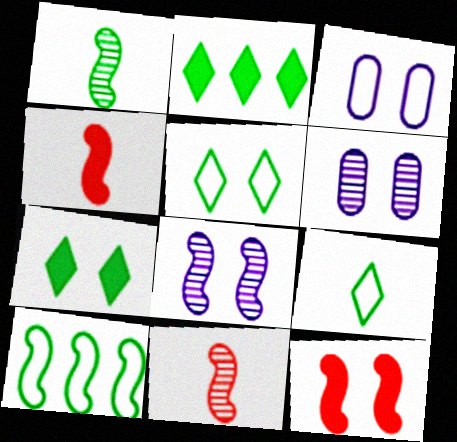[[2, 3, 11], 
[4, 8, 10], 
[5, 6, 12]]